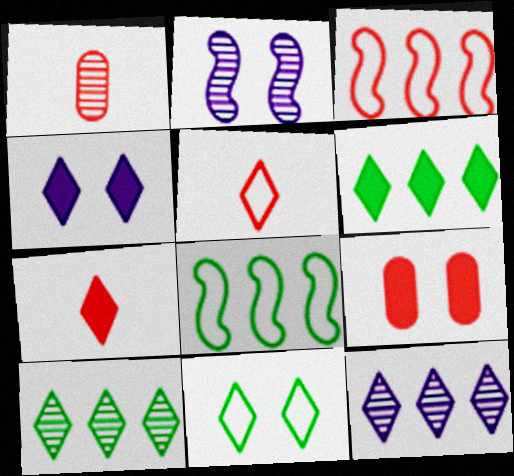[[1, 2, 10], 
[1, 4, 8], 
[2, 9, 11], 
[4, 5, 10], 
[4, 6, 7], 
[7, 11, 12]]